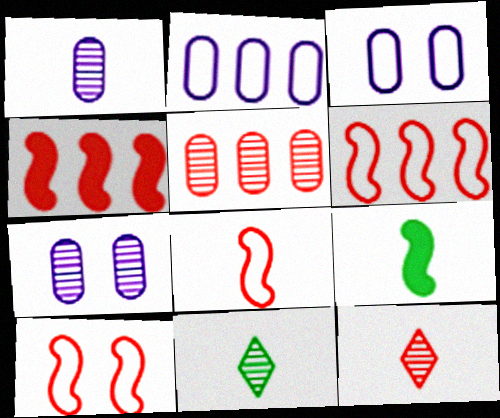[[3, 4, 11], 
[6, 8, 10]]